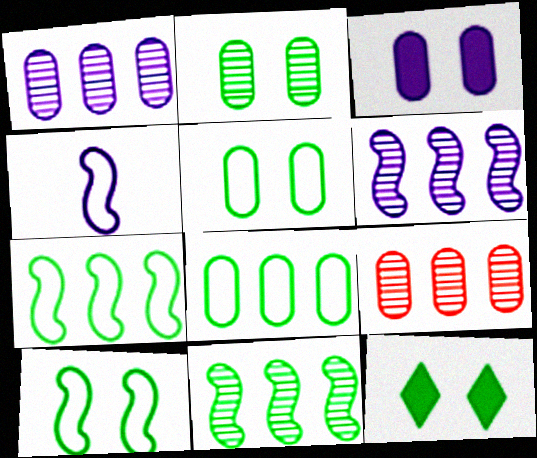[[2, 10, 12], 
[4, 9, 12]]